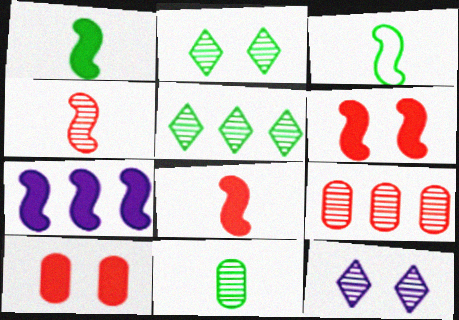[[1, 6, 7]]